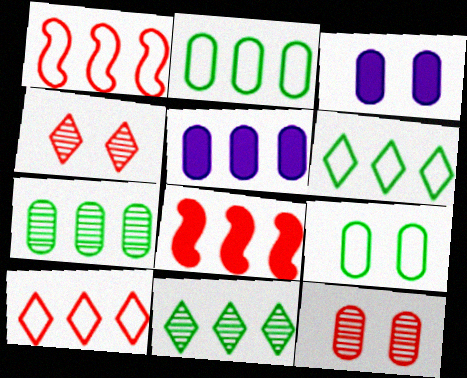[[1, 5, 11], 
[3, 9, 12]]